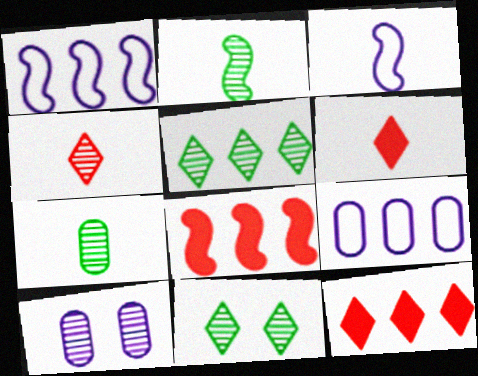[[3, 6, 7], 
[5, 8, 9]]